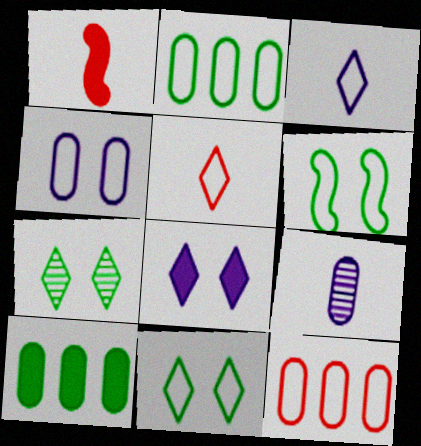[[1, 8, 10], 
[3, 6, 12]]